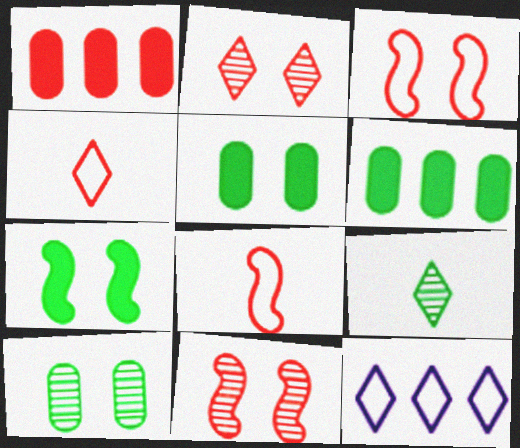[[1, 2, 8], 
[1, 4, 11]]